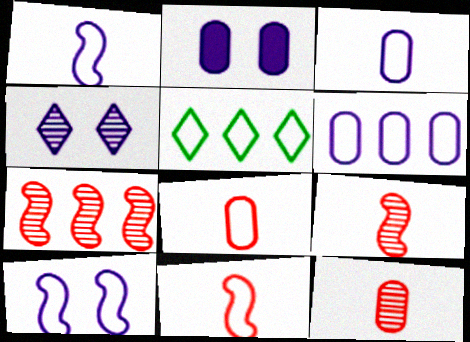[[2, 4, 10], 
[2, 5, 9], 
[5, 8, 10]]